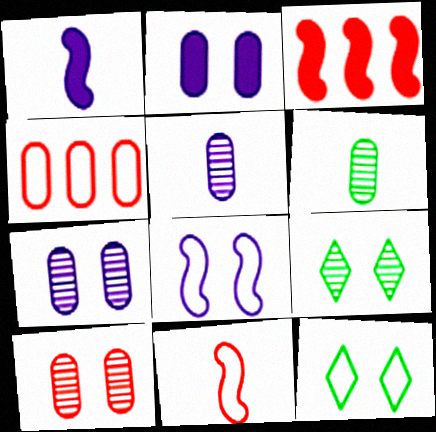[[1, 4, 9], 
[2, 4, 6], 
[3, 5, 12]]